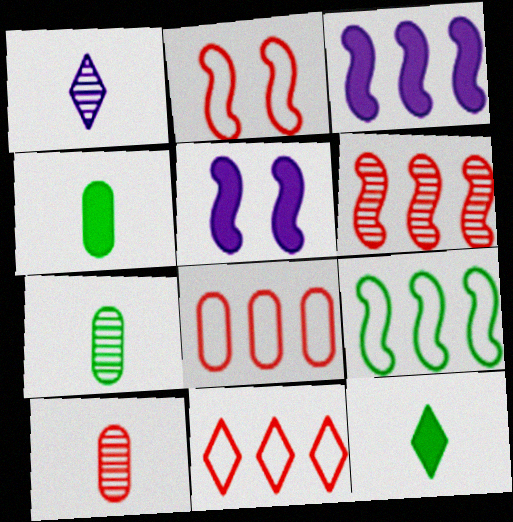[[3, 6, 9], 
[5, 7, 11]]